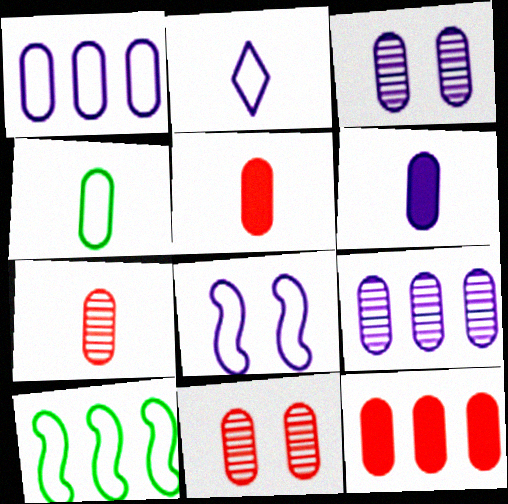[[1, 2, 8], 
[1, 3, 6], 
[3, 4, 12], 
[4, 6, 7]]